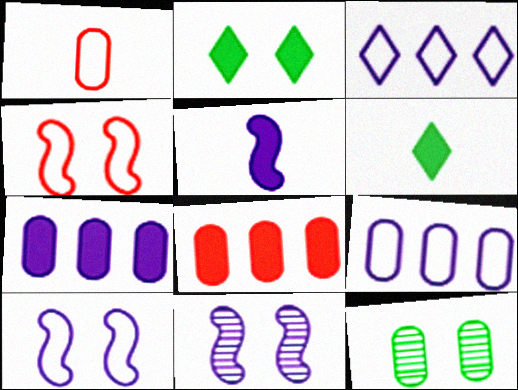[[1, 7, 12], 
[2, 5, 8]]